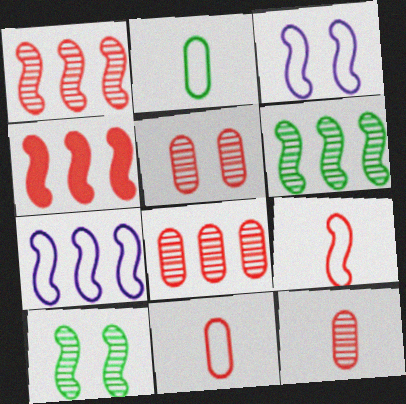[[4, 6, 7], 
[5, 8, 12]]